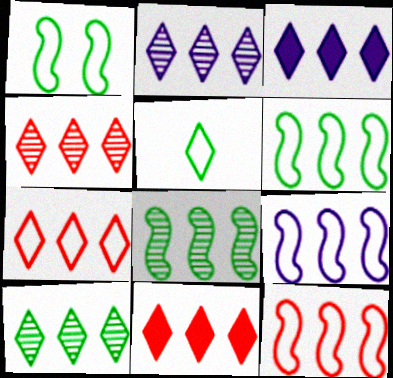[[2, 4, 10], 
[3, 7, 10], 
[4, 7, 11], 
[6, 9, 12]]